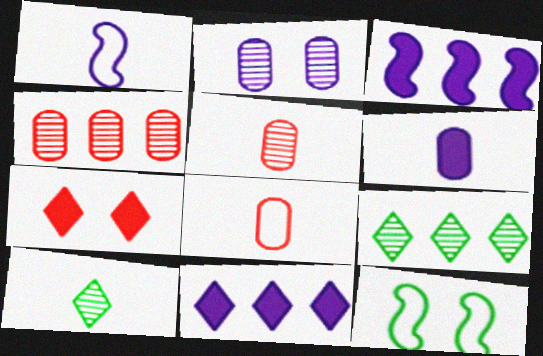[[1, 2, 11], 
[2, 7, 12], 
[5, 11, 12]]